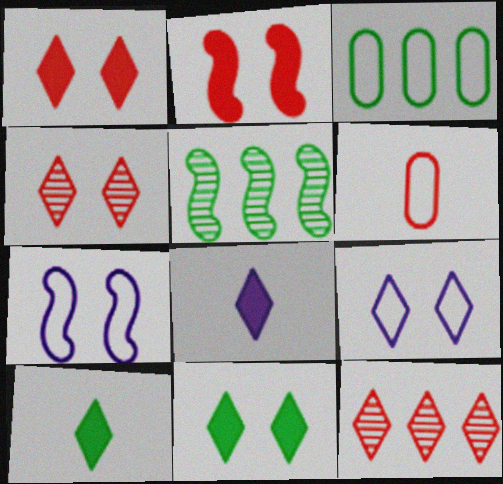[[2, 6, 12], 
[4, 9, 11], 
[9, 10, 12]]